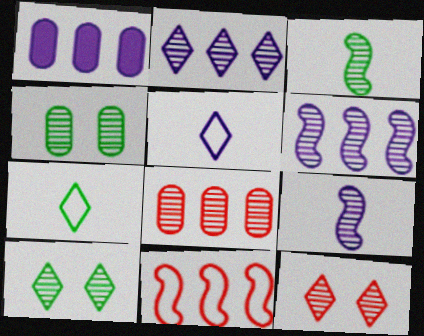[[8, 9, 10]]